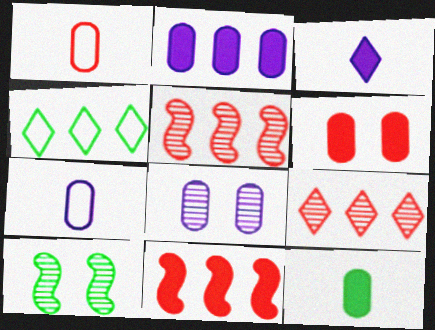[[2, 4, 5], 
[2, 6, 12], 
[2, 7, 8], 
[4, 10, 12]]